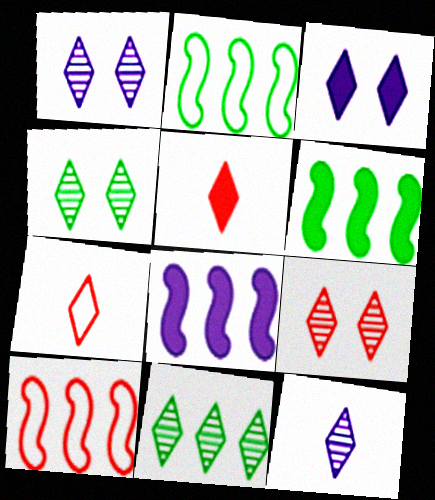[[1, 4, 9], 
[3, 7, 11], 
[9, 11, 12]]